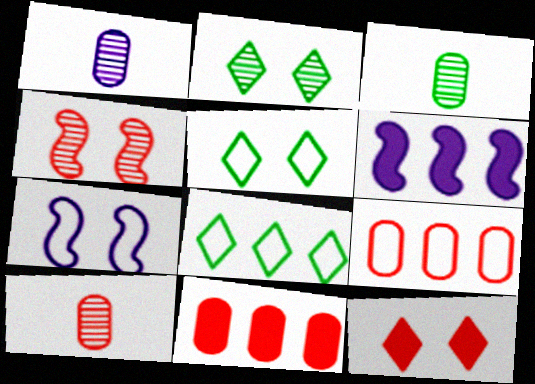[[1, 3, 10], 
[5, 6, 10]]